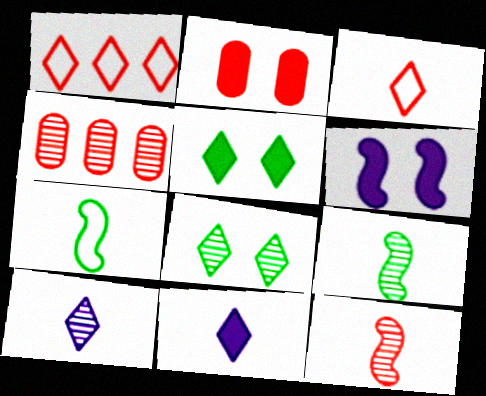[[1, 2, 12], 
[1, 5, 10], 
[1, 8, 11], 
[2, 5, 6]]